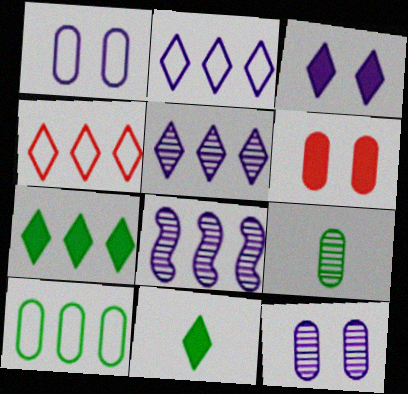[[4, 5, 7]]